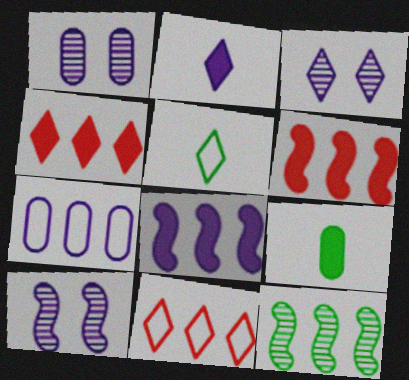[[1, 3, 10], 
[1, 5, 6], 
[2, 7, 10], 
[3, 4, 5], 
[4, 7, 12], 
[9, 10, 11]]